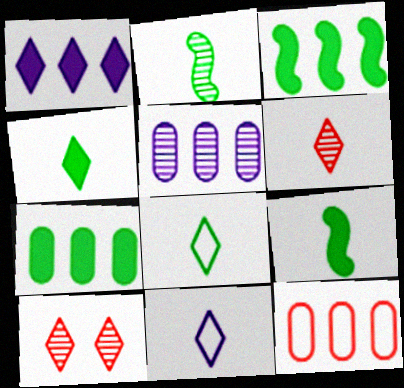[[1, 8, 10], 
[2, 5, 10], 
[4, 6, 11], 
[5, 7, 12]]